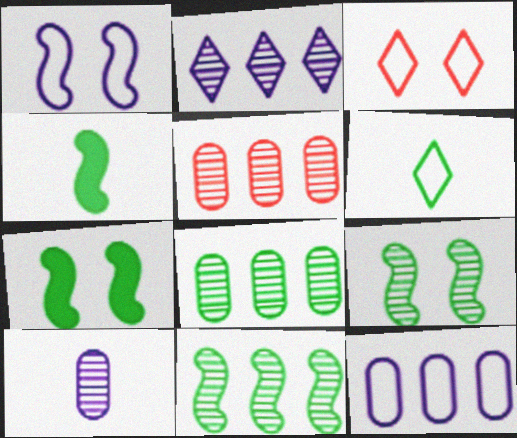[[2, 5, 11], 
[6, 7, 8]]